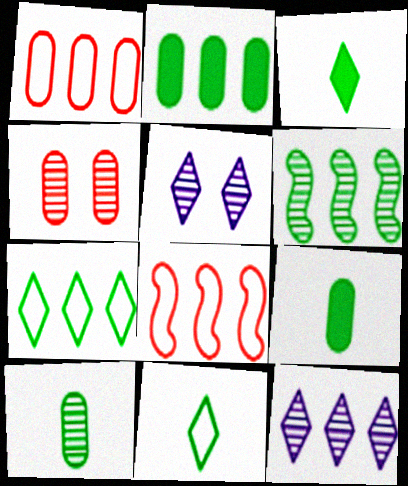[[2, 6, 7], 
[2, 8, 12], 
[5, 8, 9]]